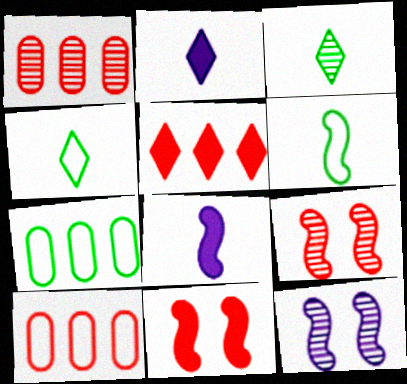[[1, 3, 12], 
[2, 7, 9]]